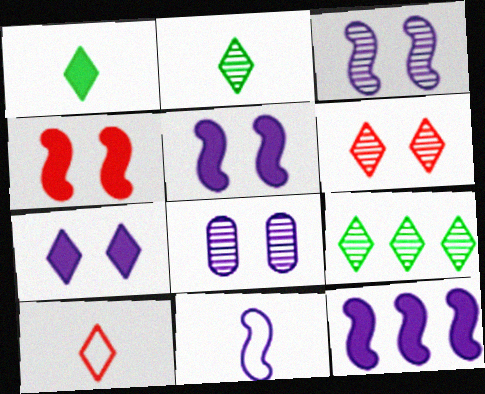[[3, 11, 12], 
[7, 9, 10]]